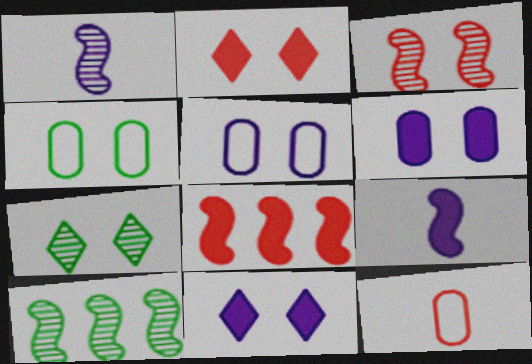[[1, 3, 10], 
[3, 4, 11], 
[10, 11, 12]]